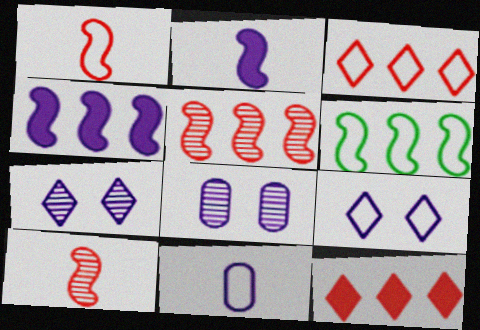[[4, 5, 6], 
[4, 7, 11]]